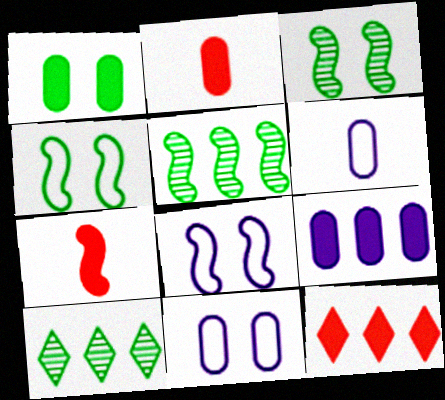[[1, 2, 9], 
[2, 8, 10], 
[3, 6, 12], 
[5, 7, 8], 
[7, 10, 11]]